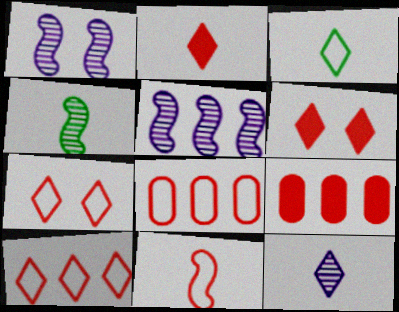[[1, 3, 9], 
[2, 3, 12], 
[7, 8, 11]]